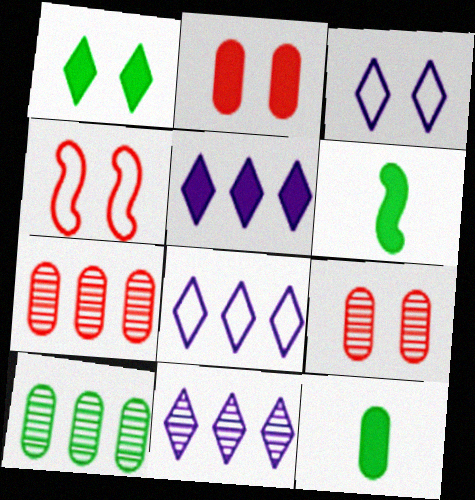[[2, 5, 6], 
[3, 6, 7], 
[4, 11, 12], 
[5, 8, 11], 
[6, 8, 9]]